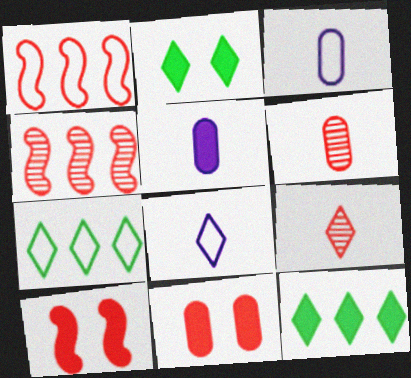[[1, 9, 11], 
[2, 3, 4], 
[5, 10, 12]]